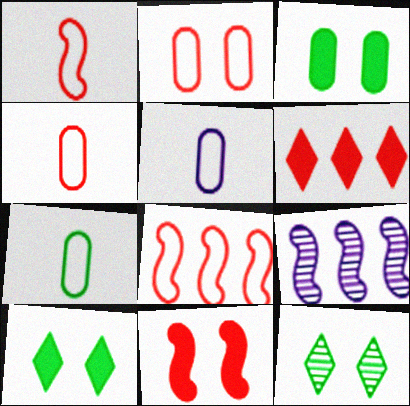[[4, 5, 7], 
[4, 9, 10]]